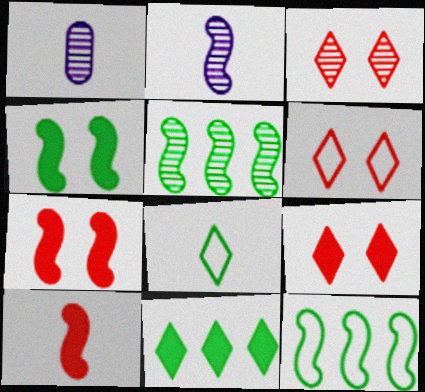[[1, 3, 5], 
[1, 8, 10], 
[1, 9, 12], 
[2, 7, 12], 
[3, 6, 9]]